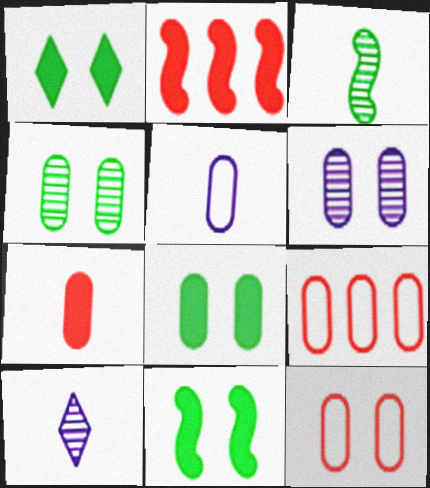[[1, 8, 11], 
[6, 8, 12], 
[9, 10, 11]]